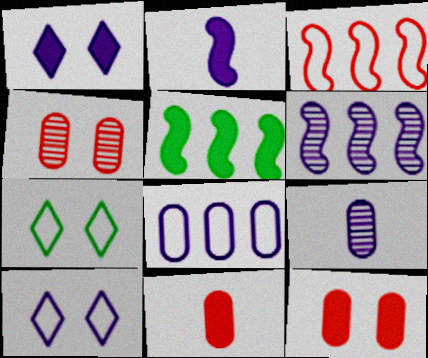[[1, 5, 11], 
[3, 5, 6], 
[6, 7, 11]]